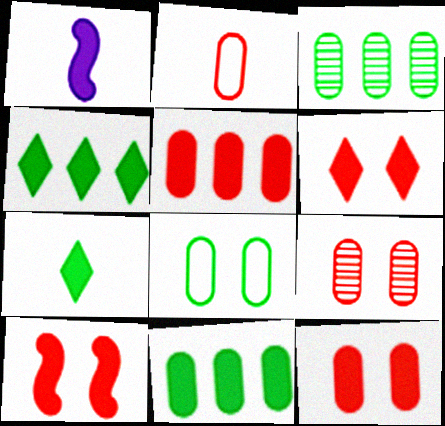[[1, 4, 12], 
[1, 6, 11], 
[2, 5, 9], 
[6, 10, 12]]